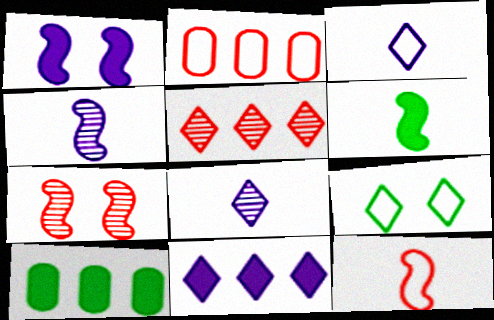[[3, 7, 10], 
[4, 6, 12]]